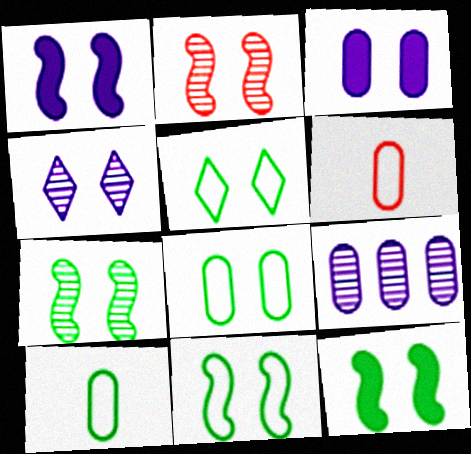[[1, 2, 11], 
[2, 3, 5], 
[5, 8, 11], 
[7, 11, 12]]